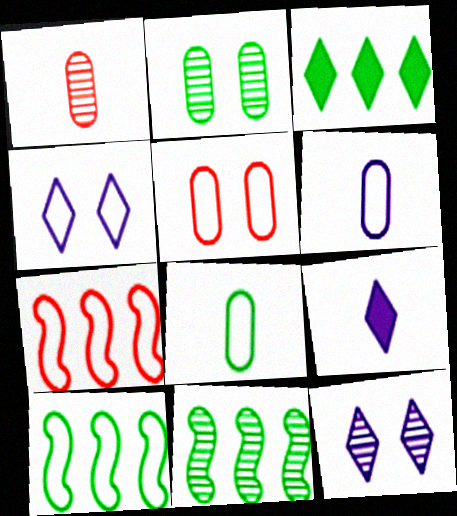[[1, 11, 12], 
[2, 7, 9], 
[4, 7, 8], 
[5, 9, 11]]